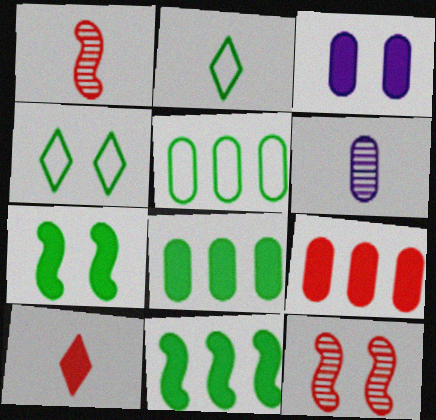[[3, 4, 12], 
[3, 10, 11]]